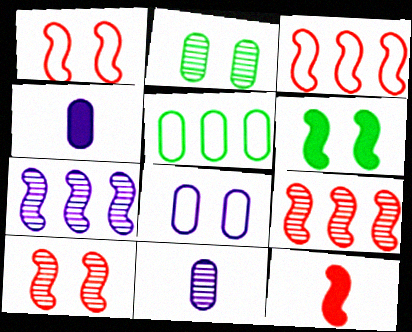[[1, 9, 12], 
[3, 10, 12]]